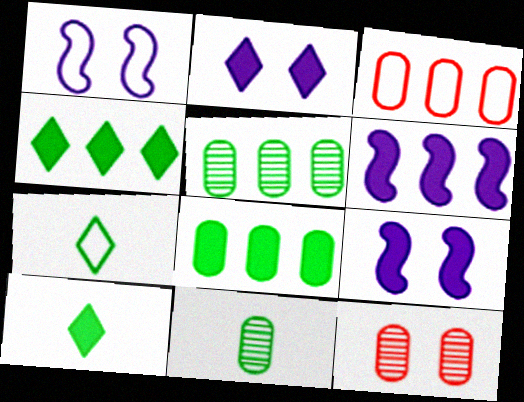[[1, 3, 7], 
[6, 7, 12]]